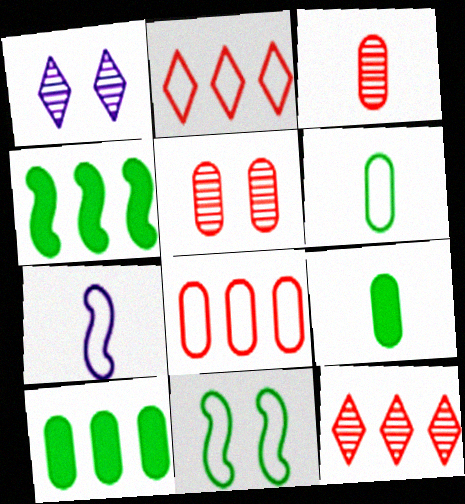[]